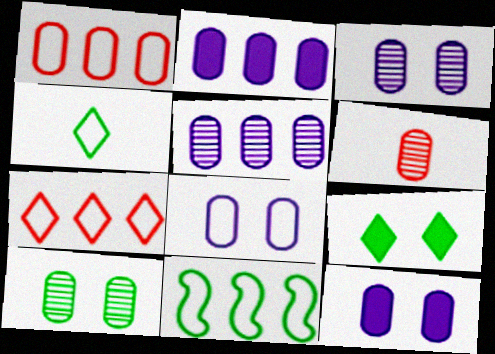[[3, 8, 12], 
[5, 6, 10]]